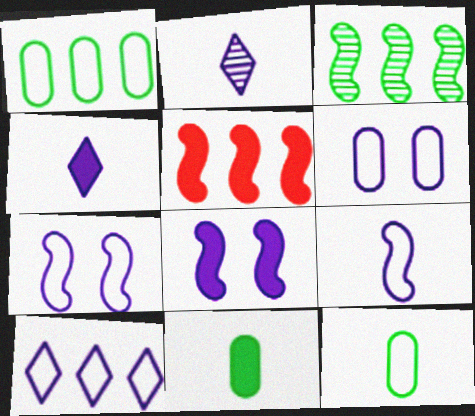[[6, 9, 10]]